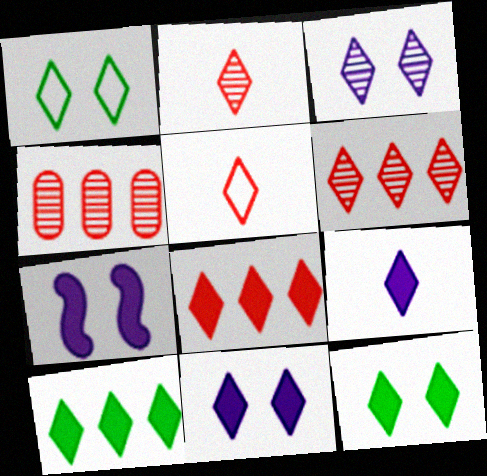[[1, 6, 9], 
[3, 5, 10], 
[8, 9, 12]]